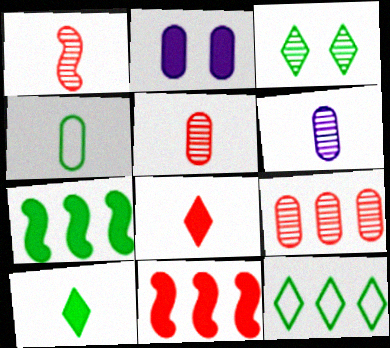[[1, 2, 12], 
[2, 4, 9], 
[2, 7, 8], 
[2, 10, 11], 
[3, 4, 7], 
[3, 10, 12]]